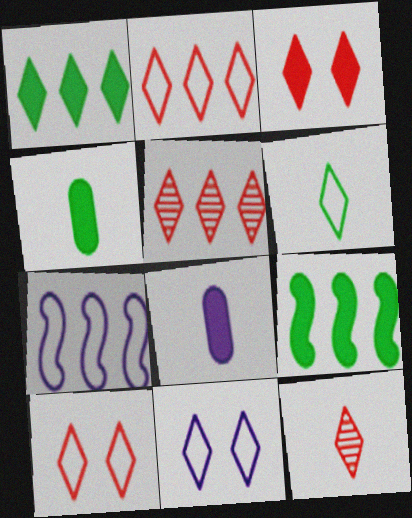[[1, 11, 12], 
[2, 3, 12], 
[2, 6, 11], 
[3, 8, 9]]